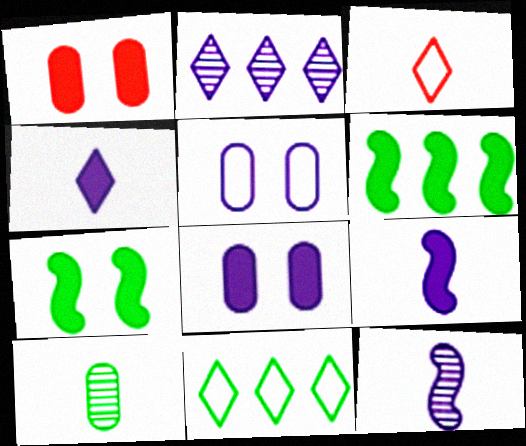[[1, 4, 6], 
[1, 11, 12], 
[2, 5, 9], 
[3, 9, 10], 
[7, 10, 11]]